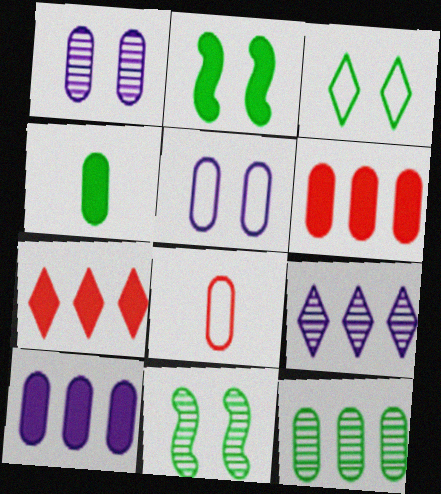[[2, 8, 9]]